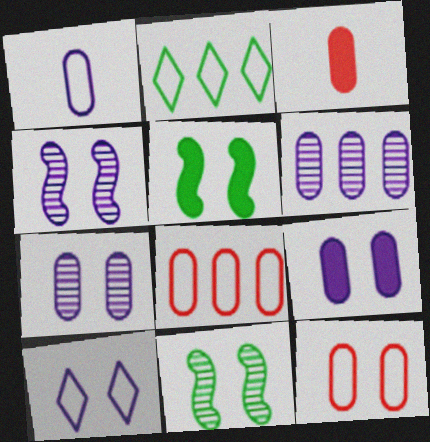[[1, 6, 9], 
[2, 3, 4], 
[4, 9, 10]]